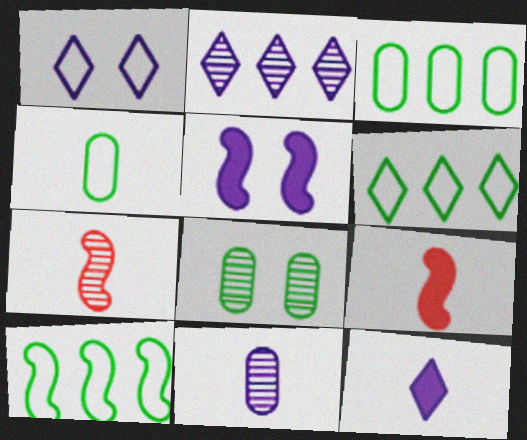[[1, 2, 12], 
[2, 7, 8], 
[3, 6, 10], 
[4, 7, 12], 
[5, 7, 10]]